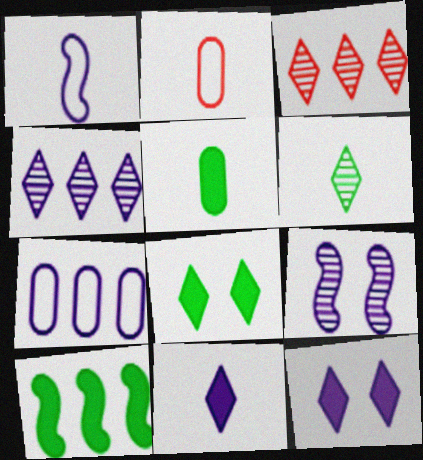[[3, 7, 10], 
[5, 8, 10], 
[7, 9, 11]]